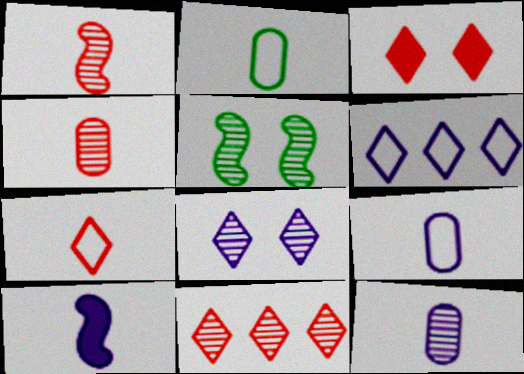[[3, 7, 11], 
[5, 11, 12]]